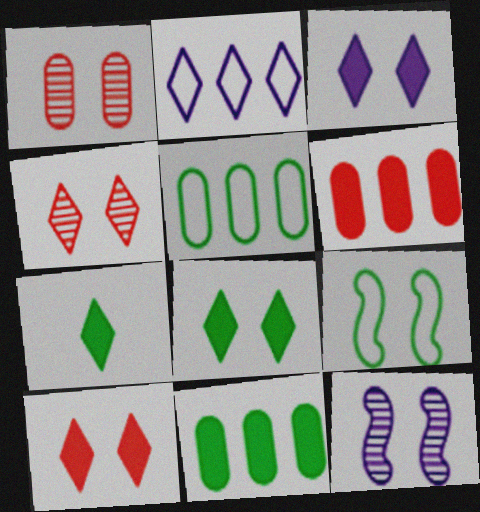[[1, 3, 9], 
[2, 4, 7], 
[3, 8, 10]]